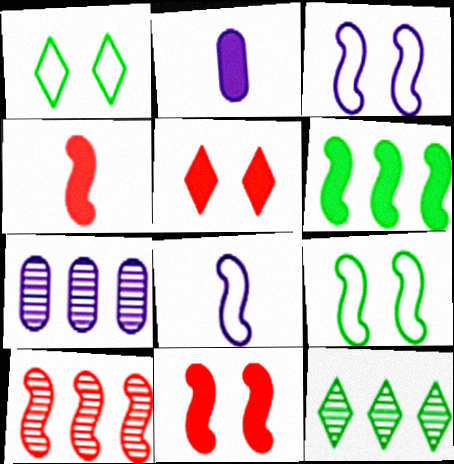[[1, 2, 10], 
[1, 4, 7], 
[2, 5, 6], 
[7, 10, 12]]